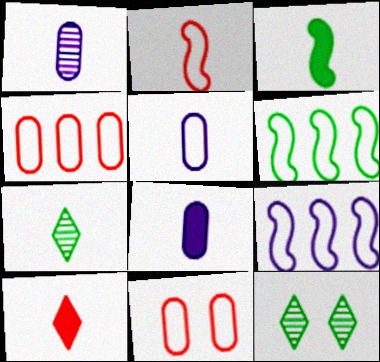[[1, 5, 8], 
[2, 7, 8], 
[3, 8, 10]]